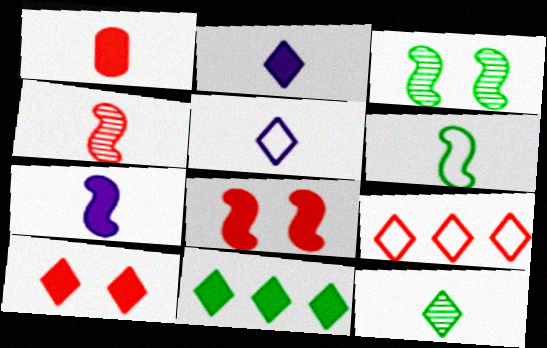[[2, 10, 11], 
[4, 6, 7]]